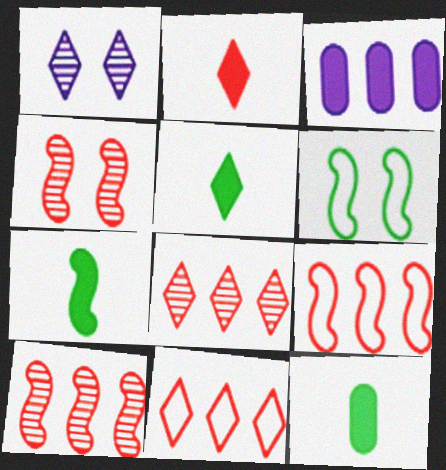[[1, 5, 11], 
[1, 9, 12], 
[5, 7, 12]]